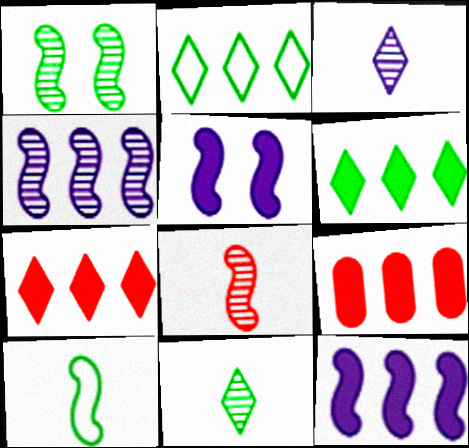[[1, 4, 8], 
[2, 4, 9], 
[6, 9, 12]]